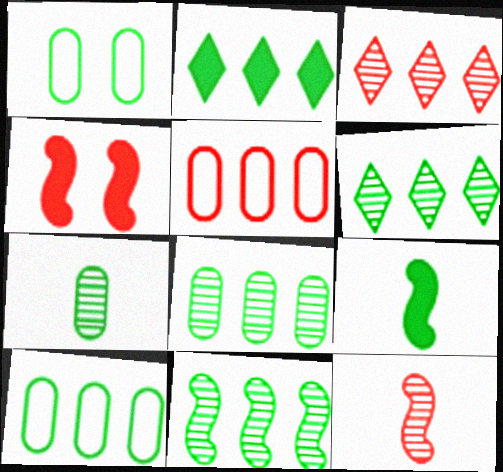[[1, 6, 9], 
[2, 10, 11], 
[6, 8, 11]]